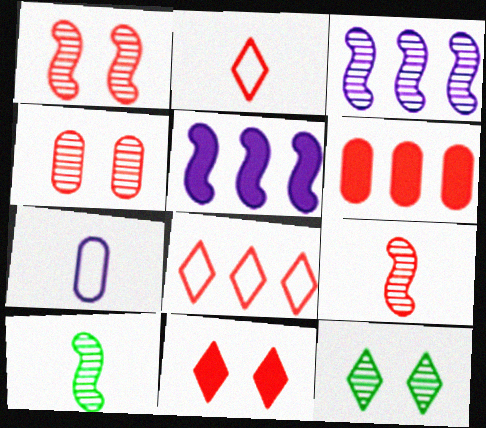[[1, 2, 6], 
[1, 3, 10]]